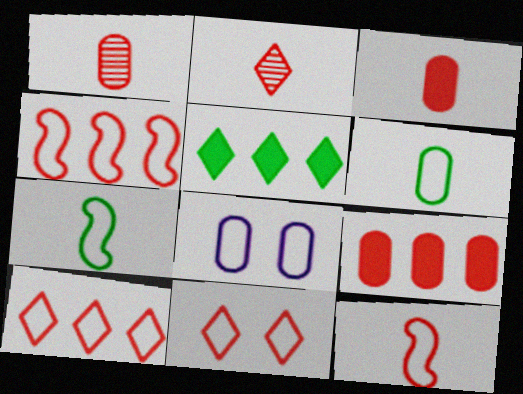[[2, 3, 12], 
[7, 8, 10]]